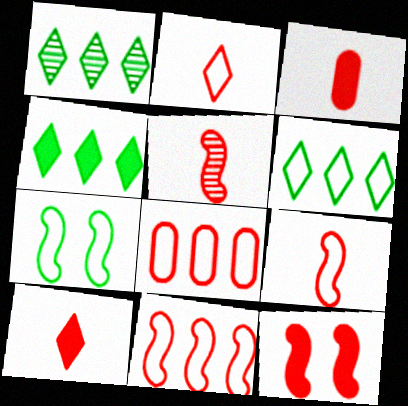[[1, 4, 6], 
[2, 3, 5], 
[5, 11, 12]]